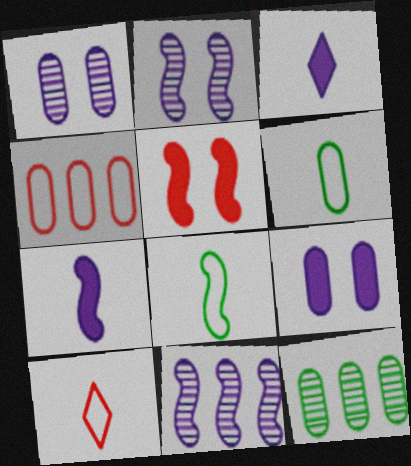[[5, 8, 11]]